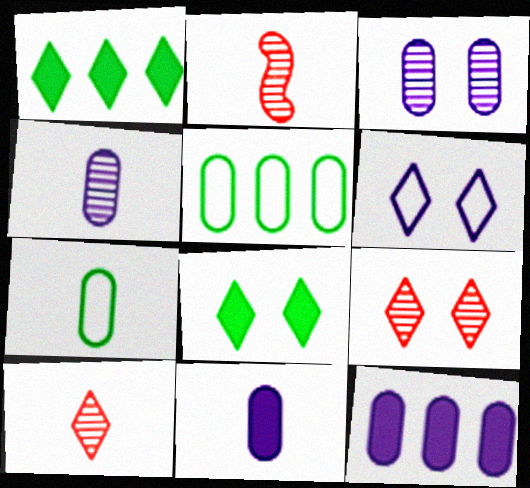[[1, 6, 10], 
[6, 8, 9]]